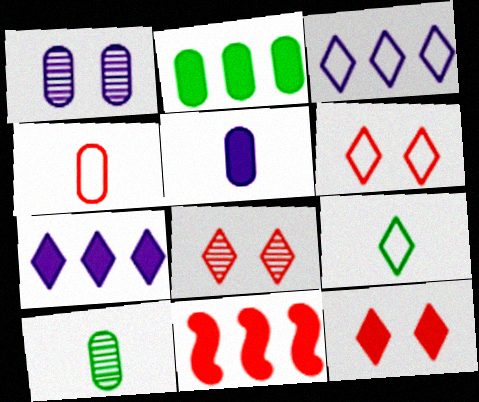[[1, 2, 4], 
[1, 9, 11], 
[2, 7, 11], 
[3, 6, 9], 
[4, 5, 10], 
[4, 8, 11], 
[6, 8, 12], 
[7, 8, 9]]